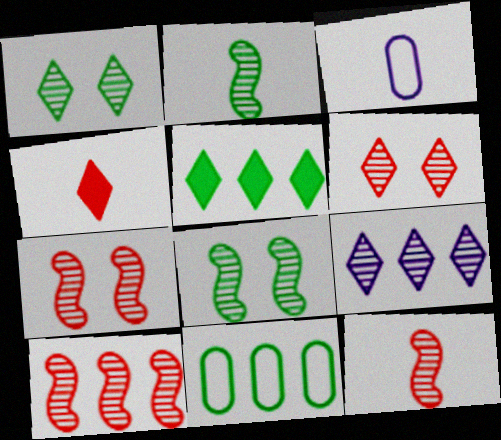[[2, 3, 4], 
[3, 5, 7], 
[7, 10, 12]]